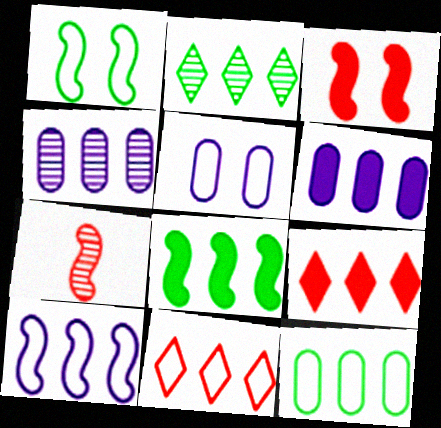[[2, 8, 12], 
[4, 8, 11], 
[6, 8, 9], 
[10, 11, 12]]